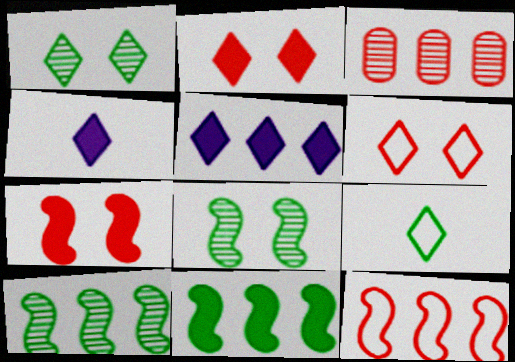[]